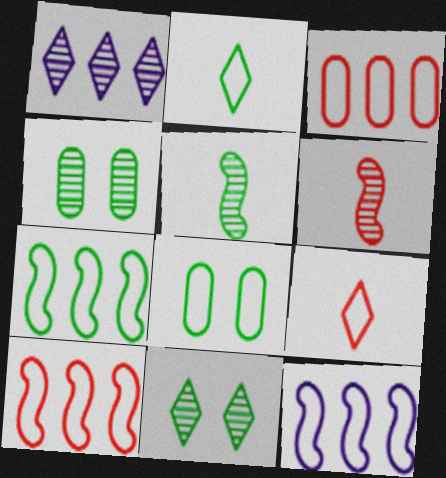[[1, 4, 6], 
[2, 7, 8], 
[7, 10, 12], 
[8, 9, 12]]